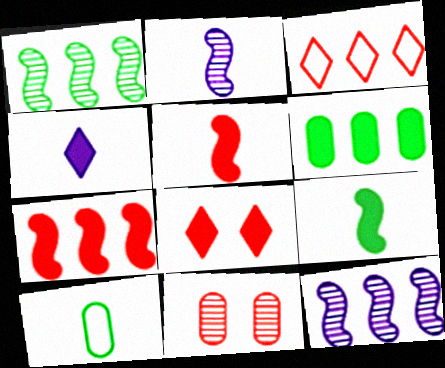[[3, 5, 11], 
[3, 6, 12], 
[8, 10, 12]]